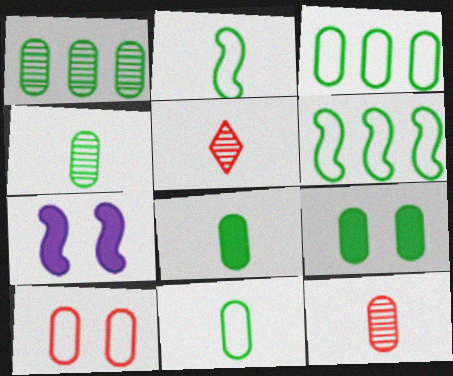[[1, 9, 11], 
[3, 4, 9], 
[3, 5, 7], 
[4, 8, 11]]